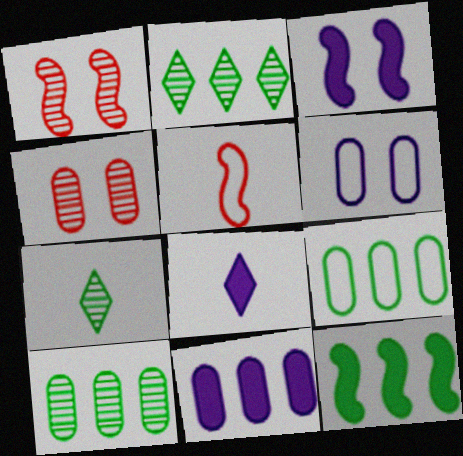[[1, 8, 9], 
[2, 9, 12], 
[3, 8, 11]]